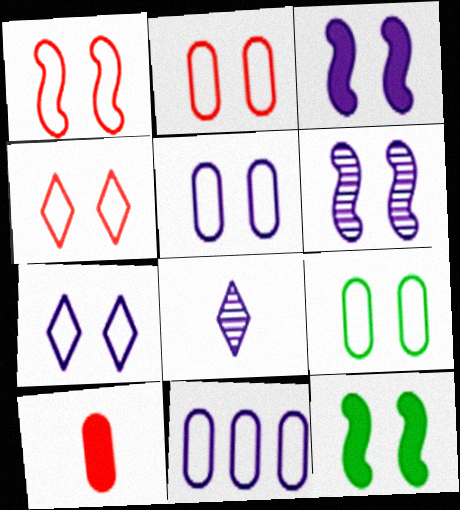[[1, 2, 4], 
[1, 6, 12], 
[1, 7, 9], 
[2, 5, 9], 
[3, 8, 11]]